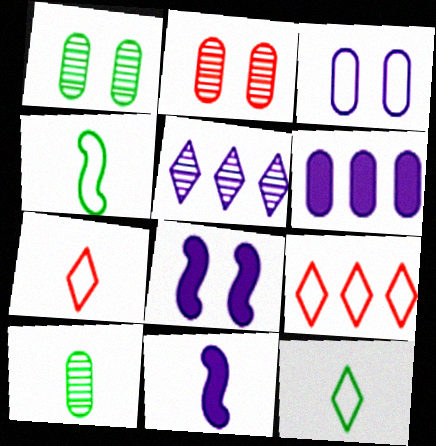[[1, 9, 11], 
[3, 4, 9], 
[3, 5, 11], 
[7, 10, 11], 
[8, 9, 10]]